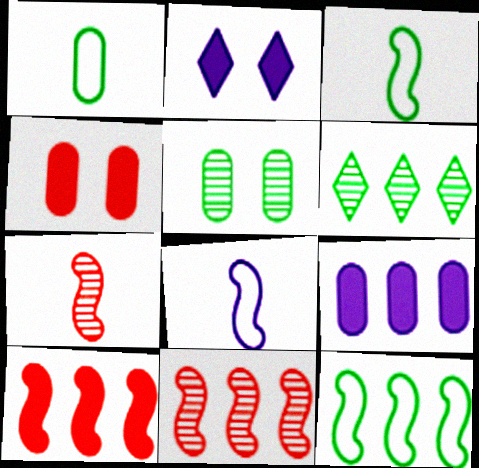[[1, 2, 11], 
[4, 6, 8]]